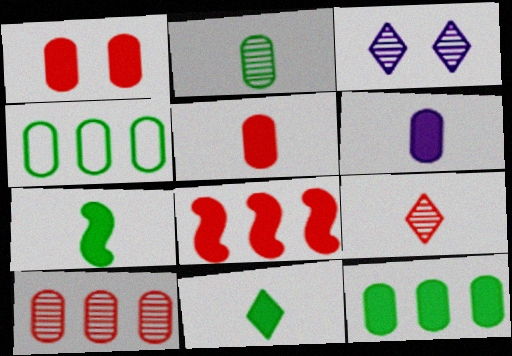[[1, 6, 12]]